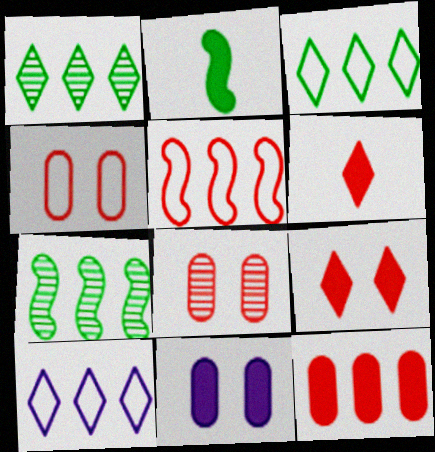[[2, 8, 10], 
[5, 6, 8], 
[7, 10, 12]]